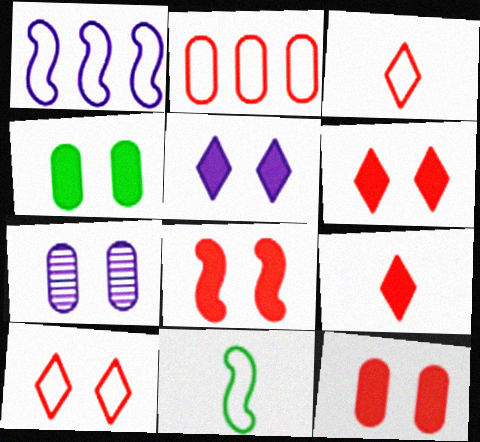[[4, 5, 8], 
[6, 8, 12]]